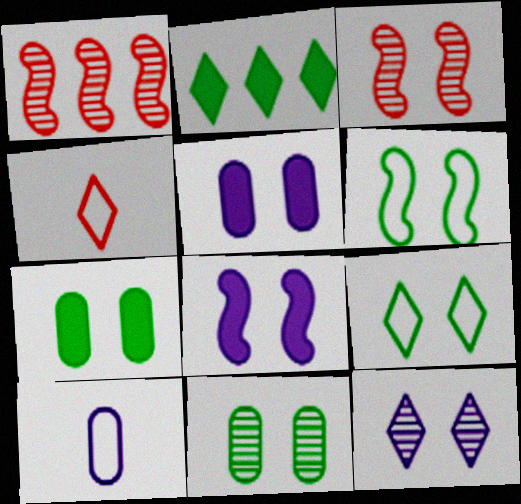[[2, 3, 10], 
[2, 4, 12], 
[3, 5, 9], 
[3, 6, 8], 
[3, 11, 12]]